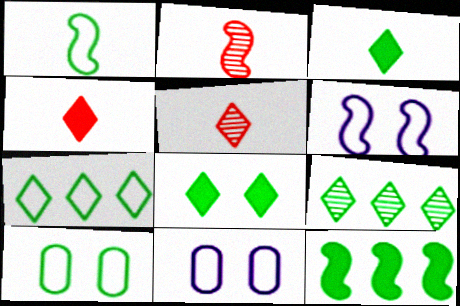[[1, 7, 10], 
[2, 6, 12], 
[5, 11, 12]]